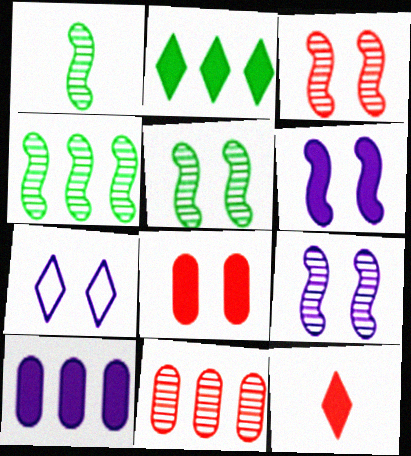[[1, 4, 5], 
[3, 5, 9], 
[5, 7, 8]]